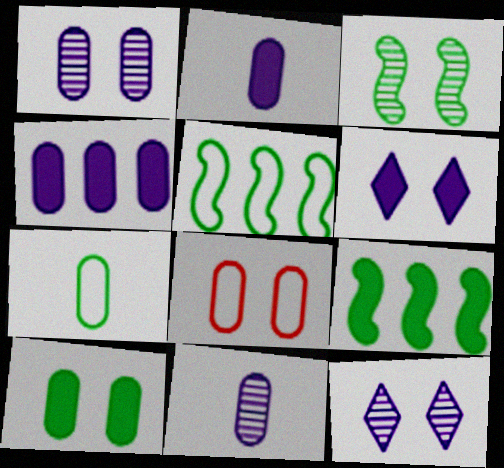[[1, 8, 10], 
[3, 6, 8]]